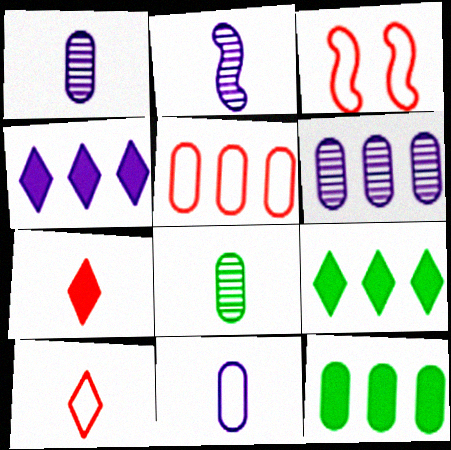[[1, 3, 9], 
[3, 4, 8], 
[3, 5, 10], 
[5, 6, 12]]